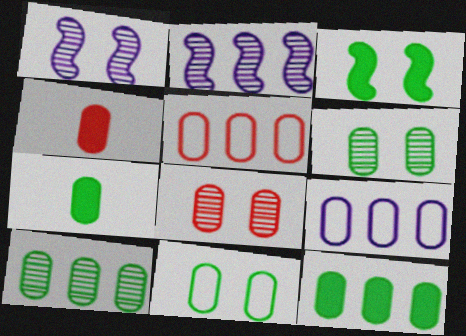[[4, 5, 8], 
[4, 6, 9], 
[7, 8, 9], 
[7, 10, 11]]